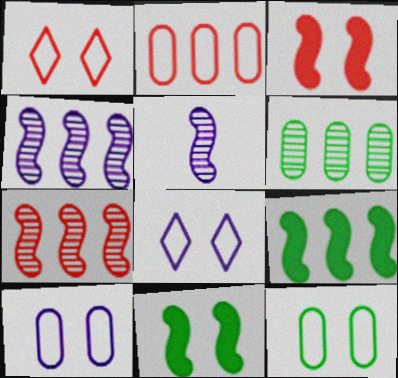[]